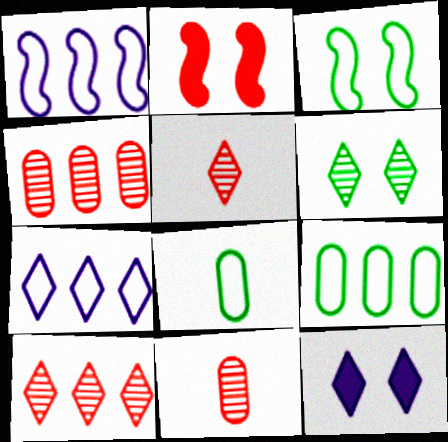[]